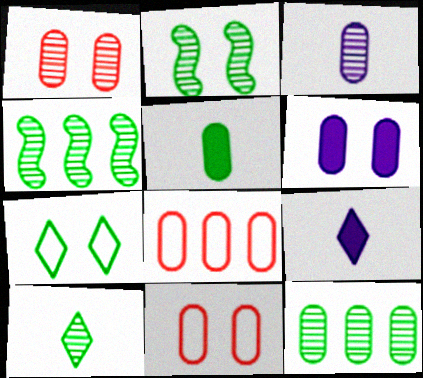[[1, 3, 12], 
[2, 8, 9], 
[2, 10, 12], 
[4, 5, 7], 
[4, 9, 11]]